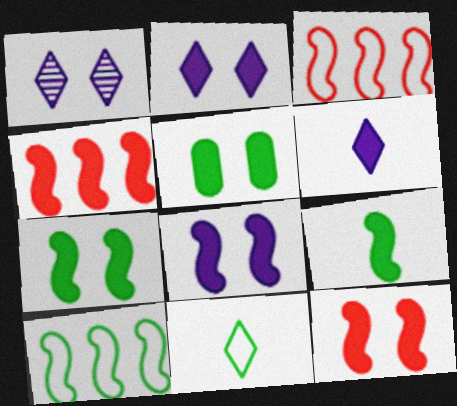[[2, 5, 12], 
[4, 5, 6], 
[4, 8, 9], 
[7, 8, 12]]